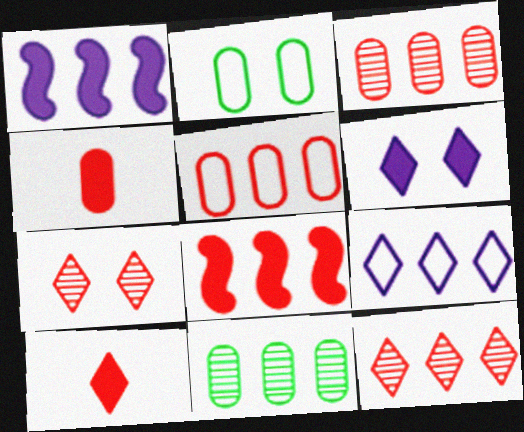[[5, 8, 12], 
[8, 9, 11]]